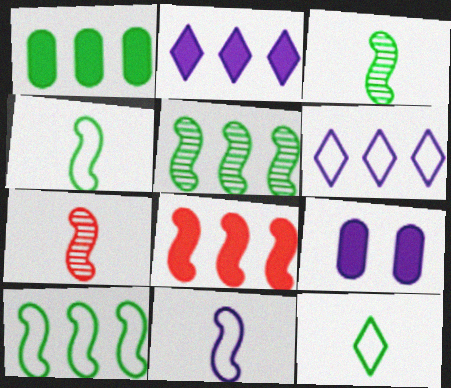[[1, 2, 8]]